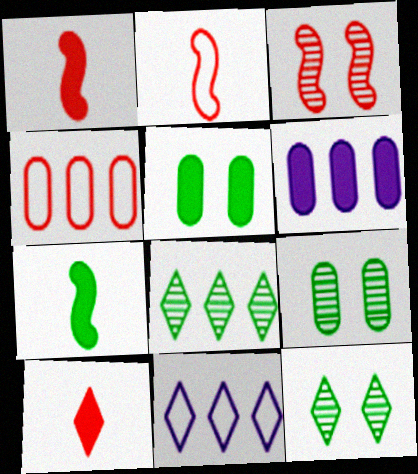[[1, 9, 11], 
[2, 6, 12], 
[3, 4, 10], 
[10, 11, 12]]